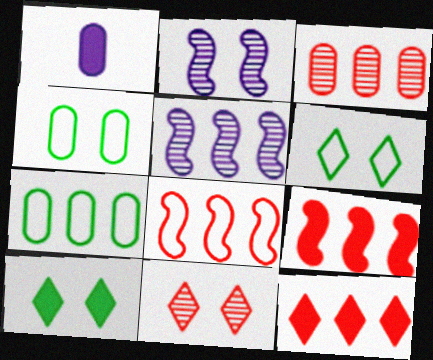[[1, 3, 4], 
[1, 9, 10], 
[3, 8, 12], 
[5, 7, 12]]